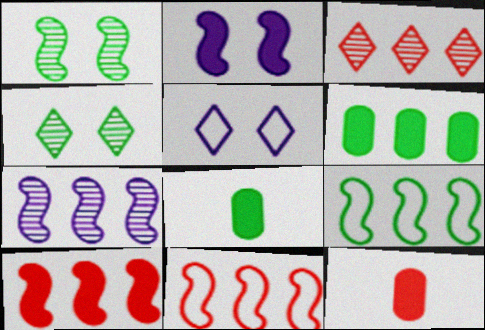[[4, 8, 9], 
[7, 9, 10]]